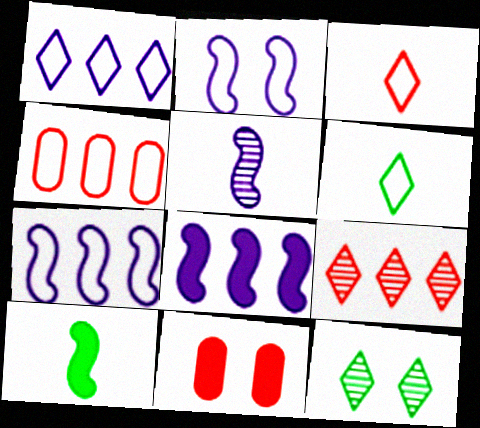[[2, 4, 6], 
[2, 5, 8], 
[2, 11, 12]]